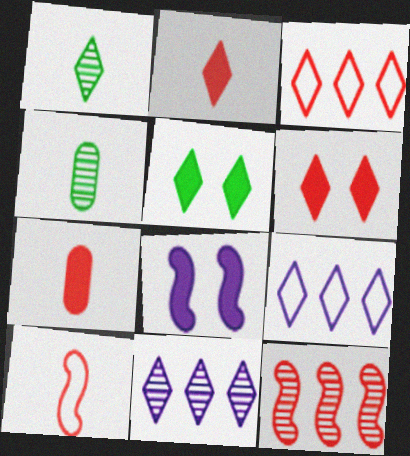[[1, 6, 9], 
[3, 4, 8]]